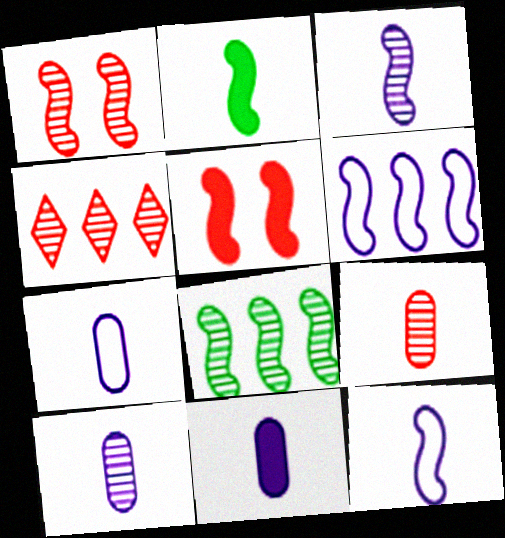[[1, 2, 6], 
[1, 3, 8], 
[1, 4, 9], 
[5, 8, 12], 
[7, 10, 11]]